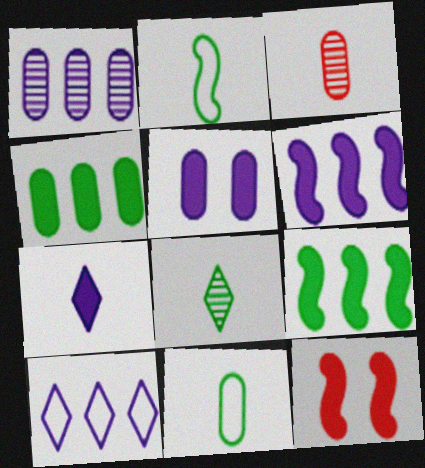[[1, 6, 10], 
[2, 3, 7], 
[4, 7, 12], 
[5, 6, 7]]